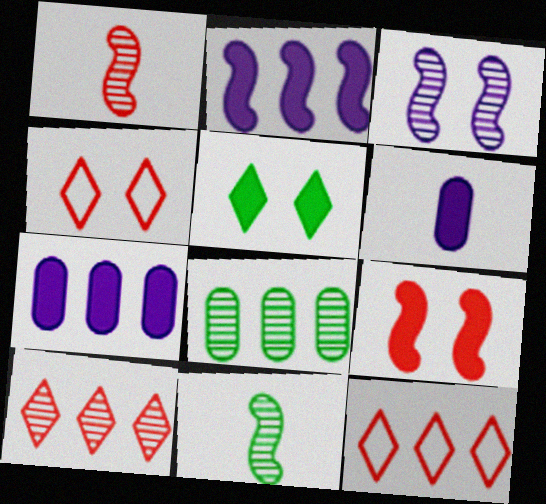[[2, 8, 12], 
[4, 7, 11]]